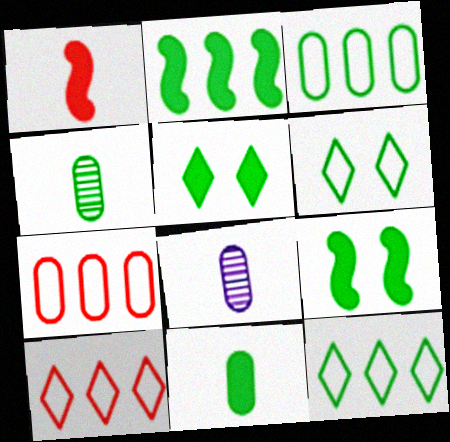[[2, 4, 6], 
[2, 5, 11], 
[4, 9, 12], 
[8, 9, 10]]